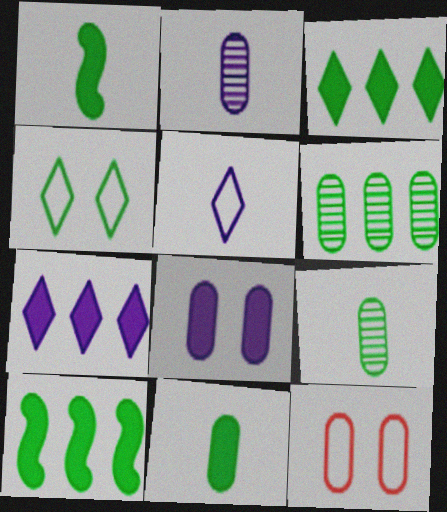[[1, 4, 6], 
[4, 9, 10]]